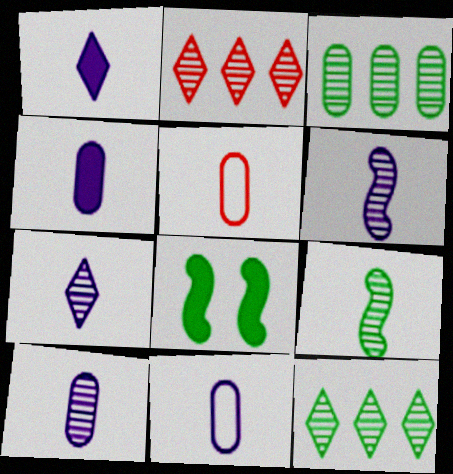[[1, 5, 9], 
[1, 6, 11], 
[2, 8, 11], 
[4, 10, 11], 
[6, 7, 10]]